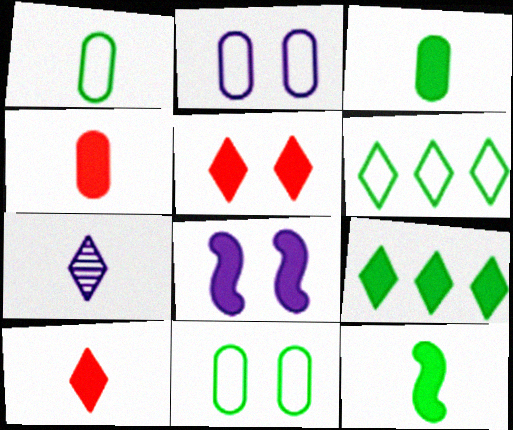[[4, 8, 9], 
[5, 6, 7]]